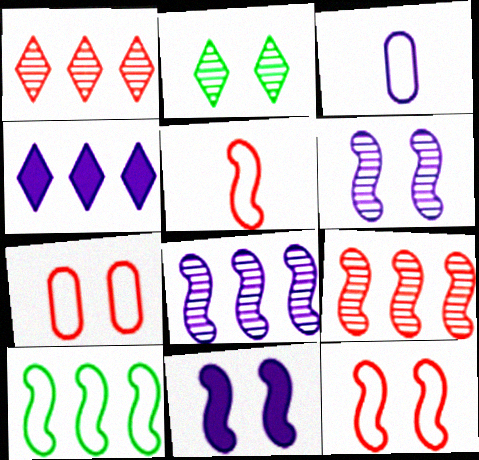[[2, 7, 11], 
[3, 4, 6]]